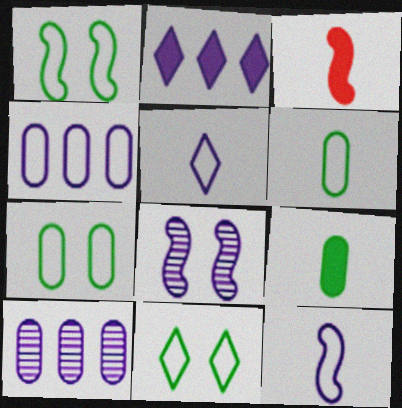[[1, 7, 11], 
[3, 10, 11]]